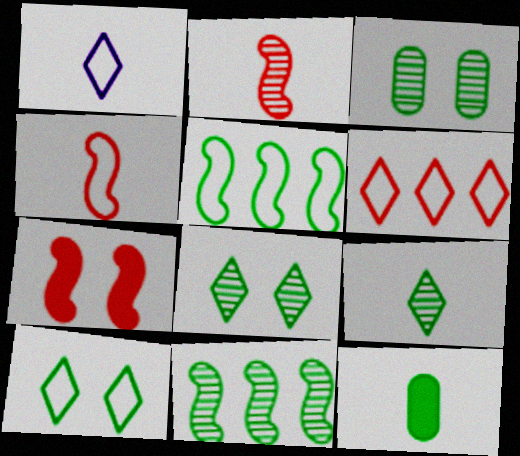[[1, 2, 12], 
[1, 6, 10], 
[3, 9, 11], 
[5, 8, 12], 
[10, 11, 12]]